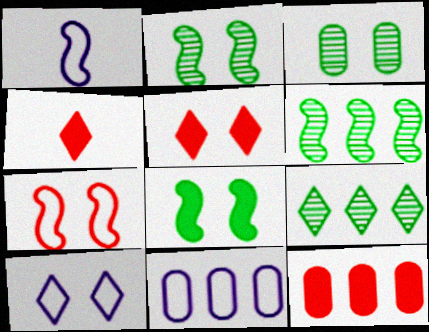[[1, 10, 11], 
[2, 4, 11], 
[4, 9, 10]]